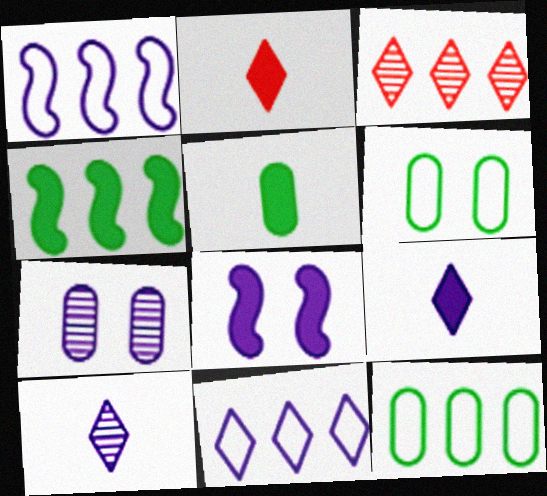[[1, 7, 9]]